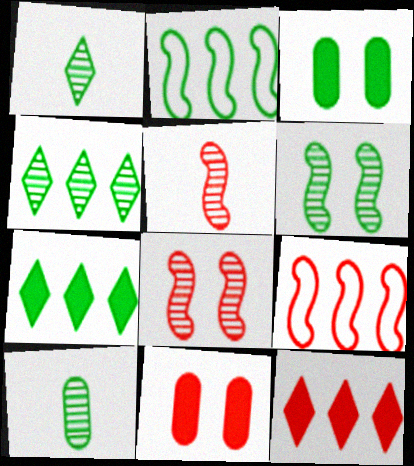[[1, 2, 3], 
[4, 6, 10]]